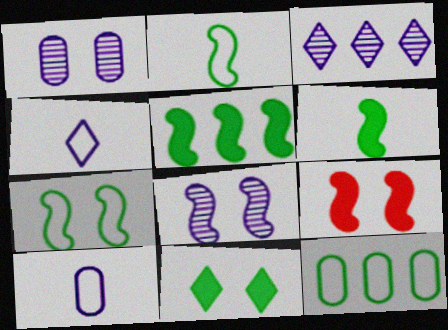[[7, 8, 9]]